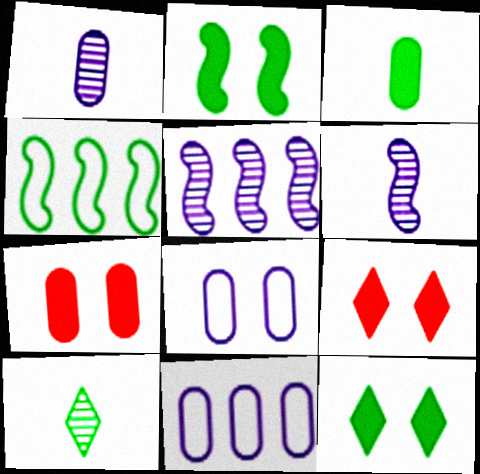[[1, 4, 9]]